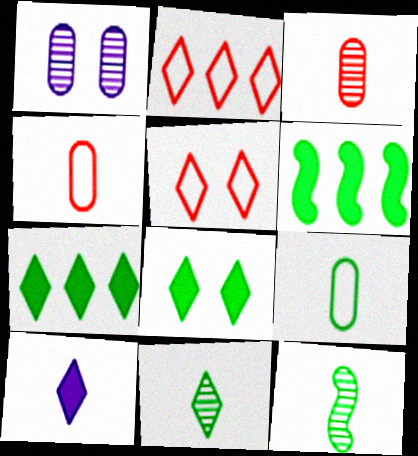[[4, 10, 12]]